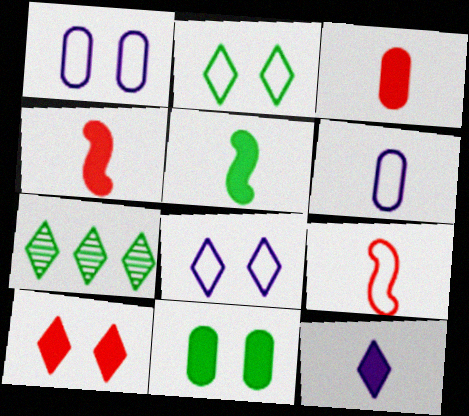[[1, 4, 7], 
[3, 5, 12]]